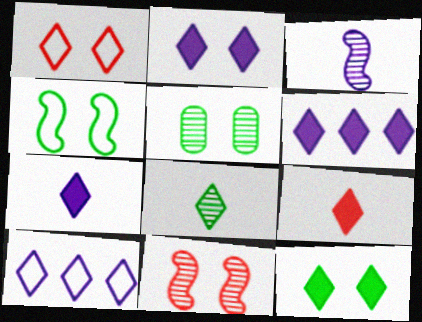[[1, 6, 8], 
[2, 6, 7], 
[4, 5, 12], 
[6, 9, 12]]